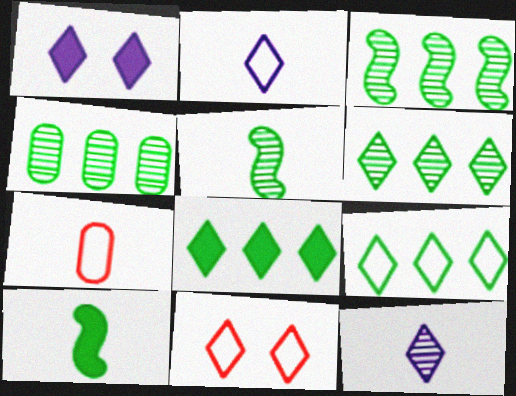[[1, 3, 7], 
[2, 9, 11], 
[3, 4, 6], 
[6, 8, 9], 
[7, 10, 12], 
[8, 11, 12]]